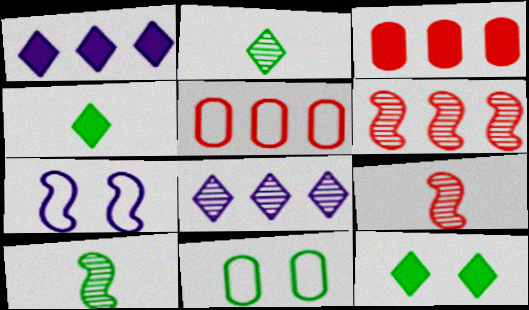[[1, 9, 11], 
[2, 3, 7]]